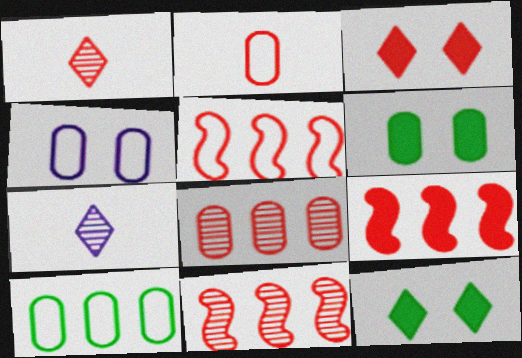[[2, 3, 11], 
[2, 4, 10], 
[5, 6, 7], 
[5, 9, 11]]